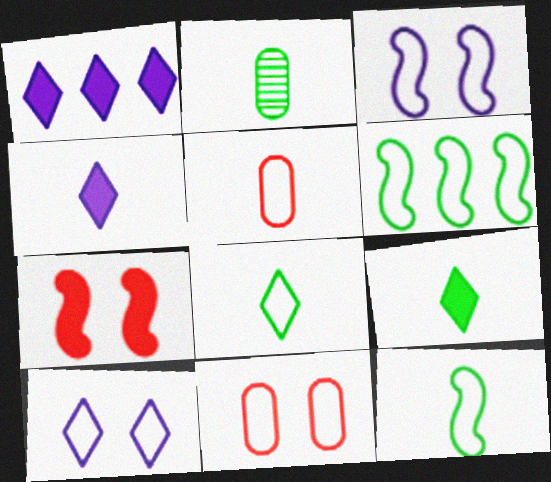[[2, 9, 12], 
[5, 6, 10]]